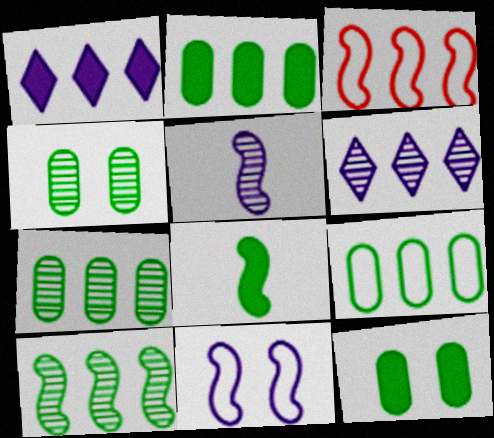[[1, 3, 7], 
[2, 3, 6], 
[2, 7, 9]]